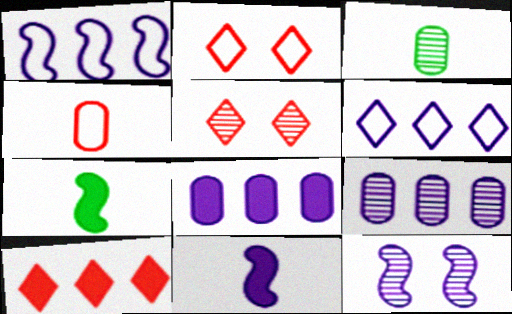[[1, 11, 12], 
[2, 7, 9]]